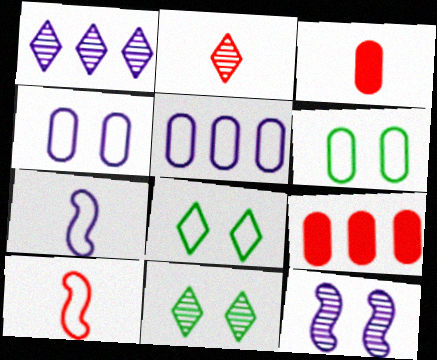[[1, 2, 11], 
[2, 3, 10], 
[5, 8, 10], 
[7, 9, 11]]